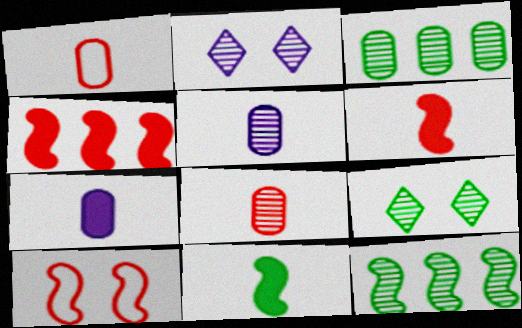[[2, 8, 12]]